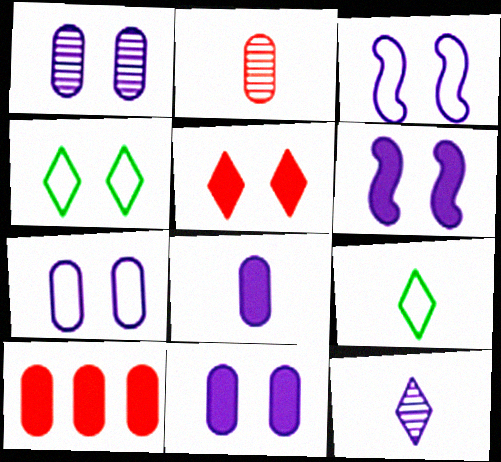[[1, 7, 11]]